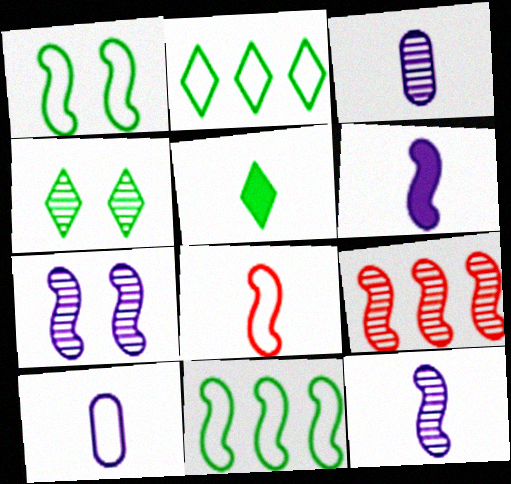[[1, 6, 9], 
[2, 4, 5], 
[3, 4, 9], 
[3, 5, 8]]